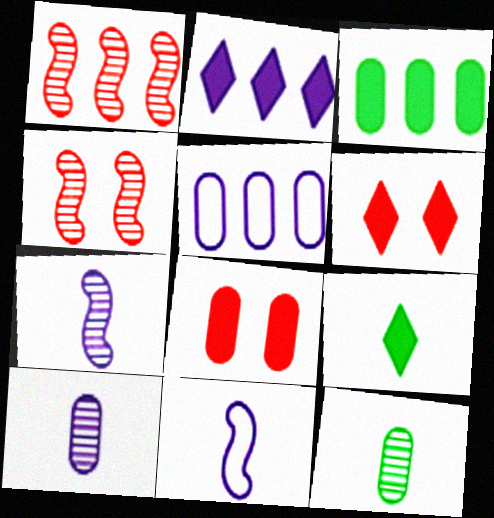[[2, 6, 9], 
[4, 5, 9], 
[5, 8, 12]]